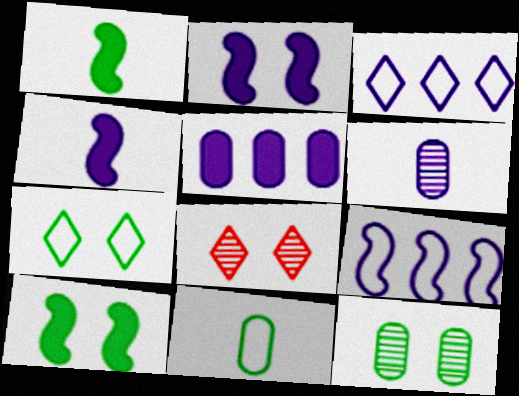[[2, 3, 6], 
[7, 10, 12]]